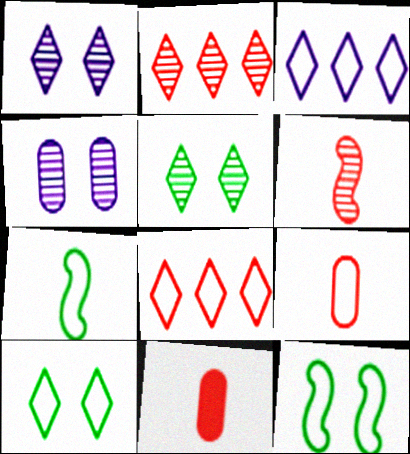[[3, 9, 12]]